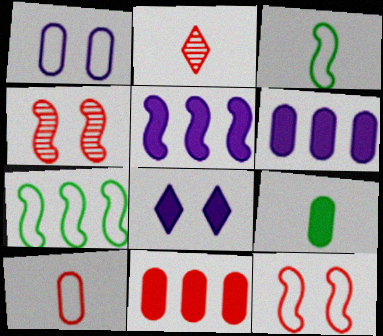[[2, 11, 12], 
[3, 4, 5]]